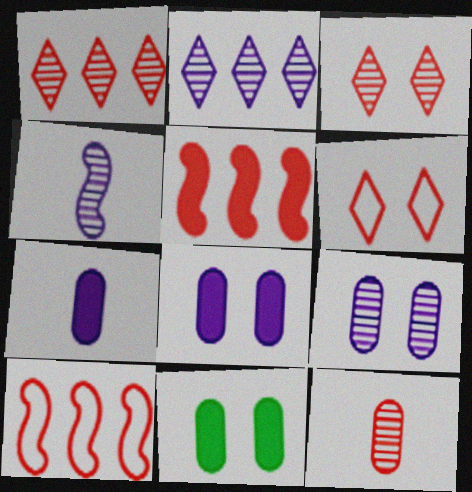[[2, 4, 9], 
[5, 6, 12]]